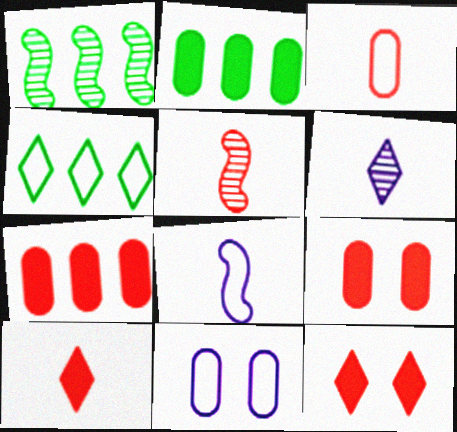[[1, 2, 4], 
[1, 10, 11], 
[3, 5, 10], 
[4, 6, 12]]